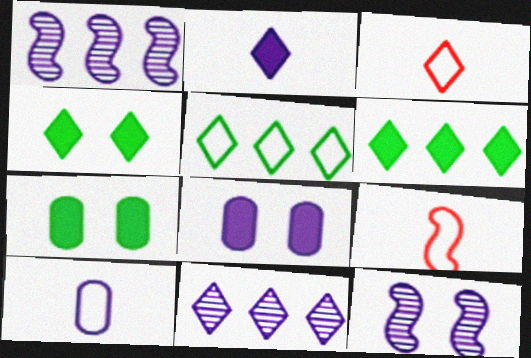[[1, 3, 7], 
[3, 4, 11], 
[7, 9, 11]]